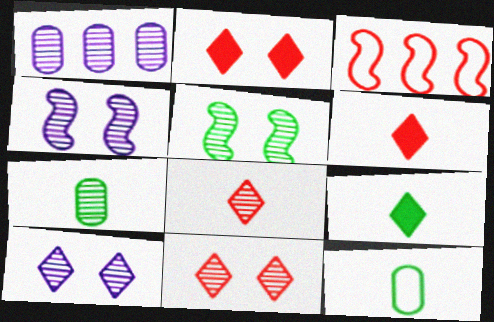[[1, 5, 8]]